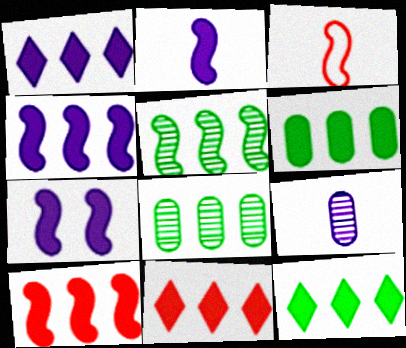[[1, 6, 10], 
[1, 11, 12], 
[2, 4, 7], 
[3, 5, 7], 
[4, 6, 11]]